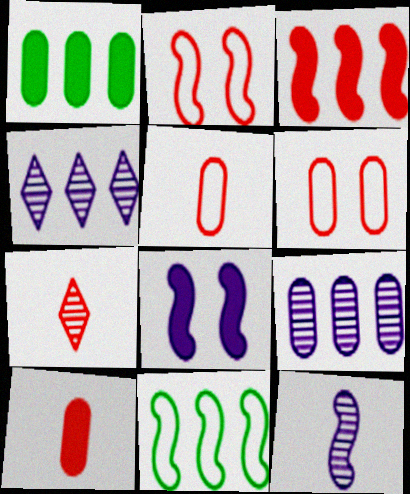[[3, 6, 7]]